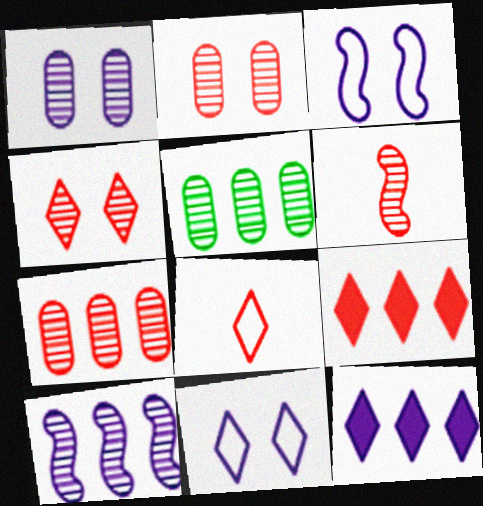[[4, 6, 7], 
[4, 8, 9]]